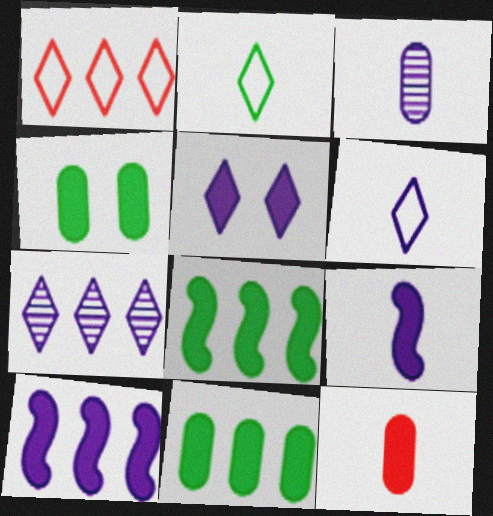[[3, 6, 9], 
[5, 6, 7], 
[5, 8, 12]]